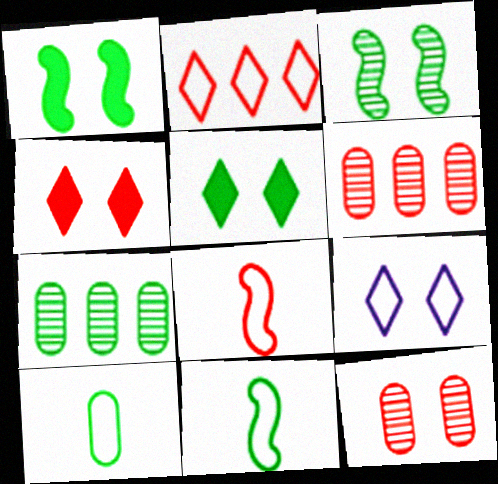[[1, 9, 12], 
[4, 6, 8], 
[5, 7, 11]]